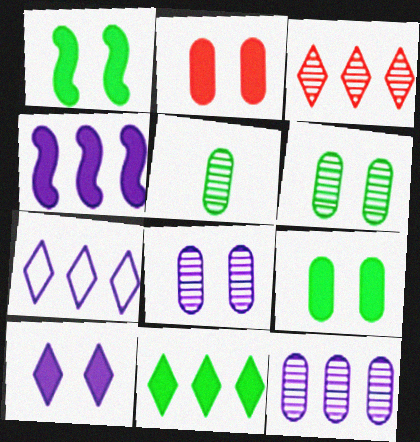[[1, 2, 10], 
[3, 7, 11], 
[4, 7, 12]]